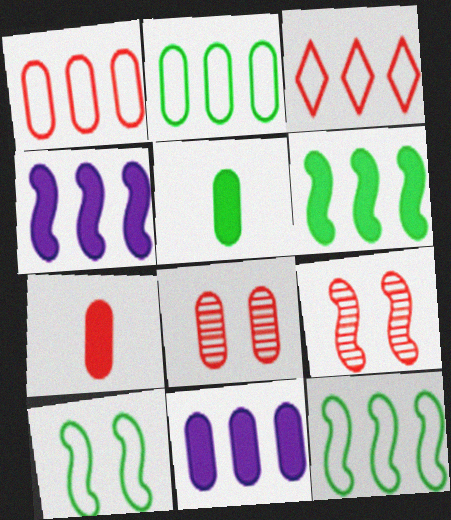[[1, 7, 8], 
[3, 7, 9]]